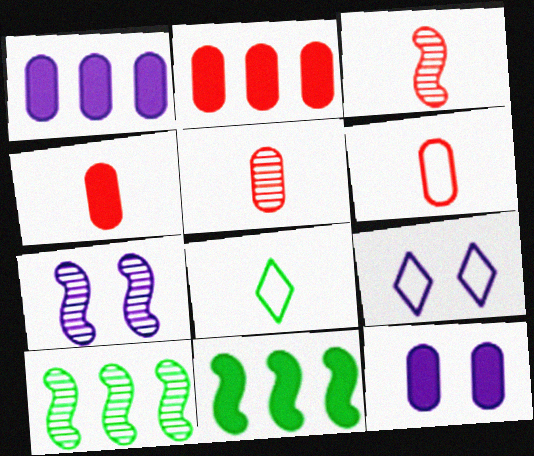[[2, 7, 8], 
[3, 7, 10], 
[4, 5, 6], 
[4, 9, 10], 
[5, 9, 11], 
[7, 9, 12]]